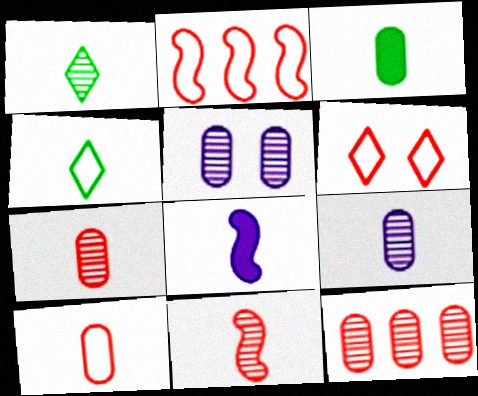[[1, 8, 10], 
[1, 9, 11], 
[2, 6, 10], 
[3, 9, 10], 
[4, 7, 8]]